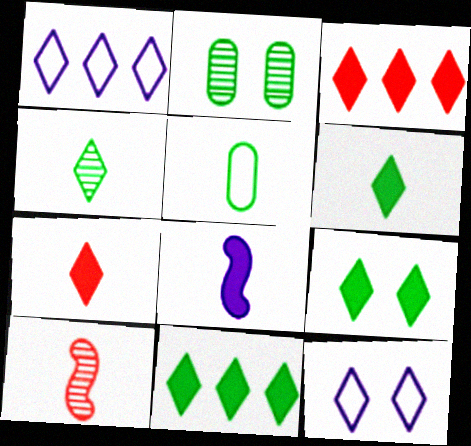[[3, 4, 12], 
[6, 9, 11]]